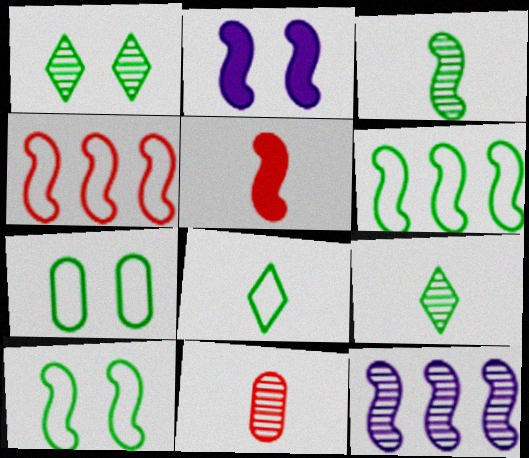[[1, 11, 12], 
[2, 3, 4], 
[5, 10, 12], 
[6, 7, 8]]